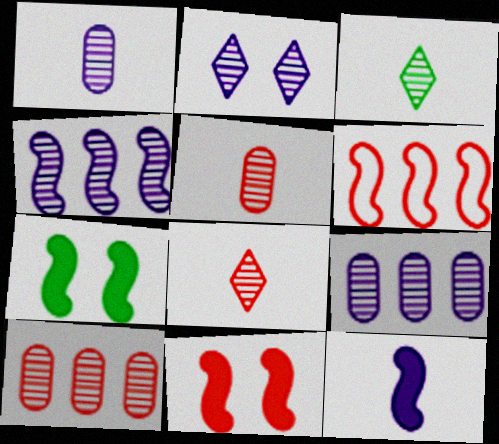[[1, 2, 4]]